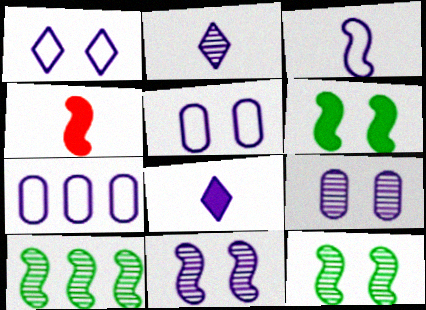[[1, 3, 7], 
[7, 8, 11]]